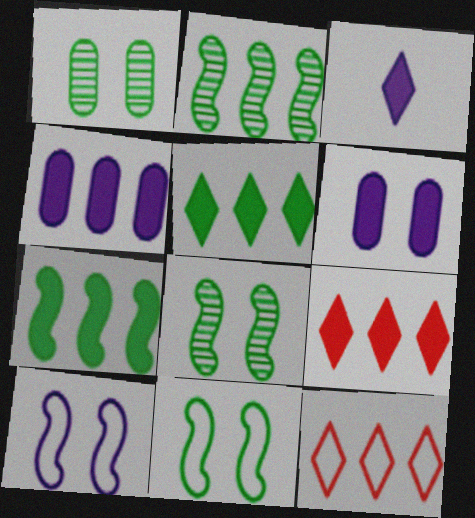[[2, 4, 12], 
[4, 7, 9]]